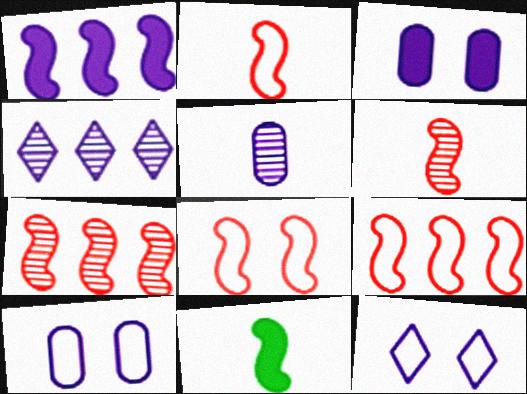[[1, 5, 12], 
[2, 8, 9]]